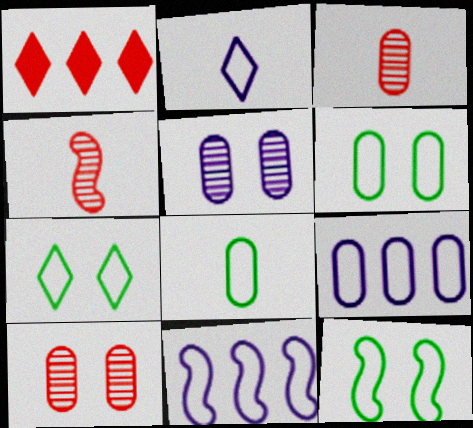[[6, 7, 12]]